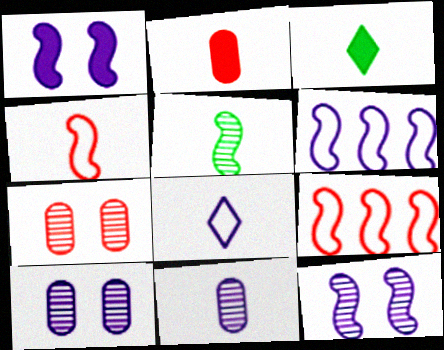[[1, 5, 9], 
[2, 5, 8], 
[3, 4, 11], 
[3, 6, 7], 
[3, 9, 10]]